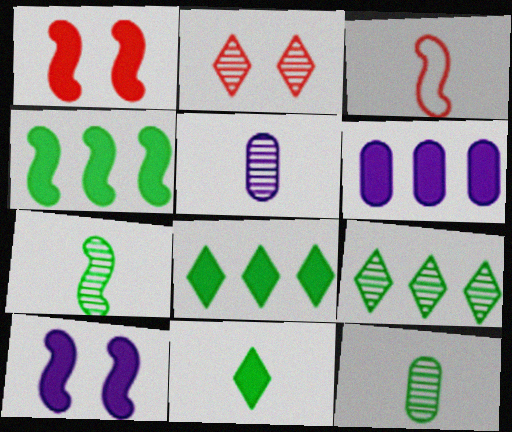[[1, 6, 11], 
[3, 5, 11]]